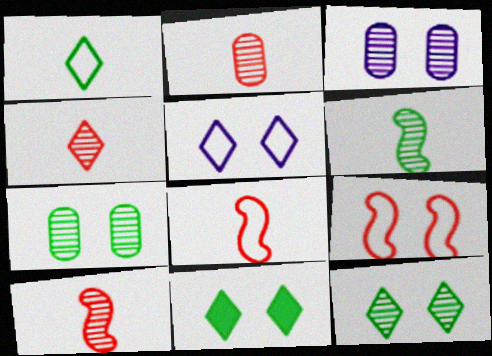[[2, 4, 10], 
[3, 9, 11]]